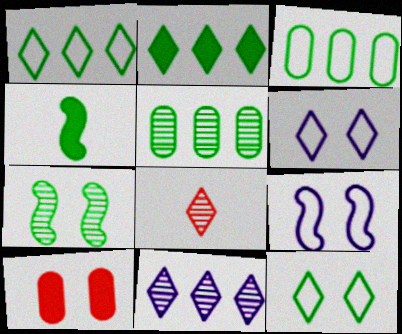[[2, 6, 8], 
[4, 5, 12], 
[6, 7, 10]]